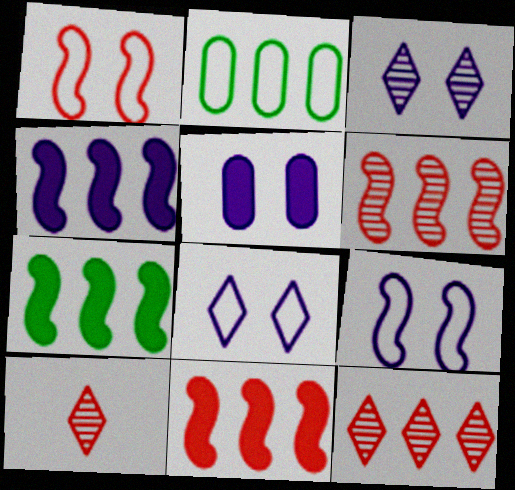[[2, 4, 12], 
[3, 5, 9], 
[4, 7, 11]]